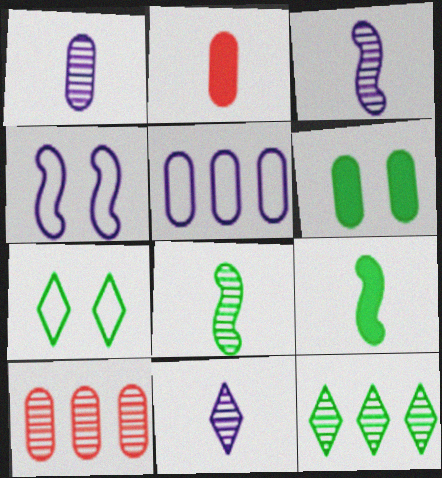[[1, 3, 11], 
[2, 4, 12]]